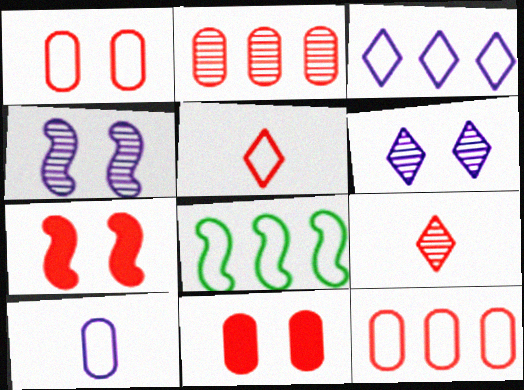[[2, 5, 7], 
[3, 8, 12], 
[7, 9, 12]]